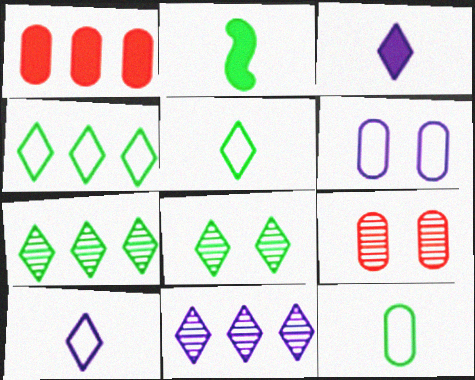[]